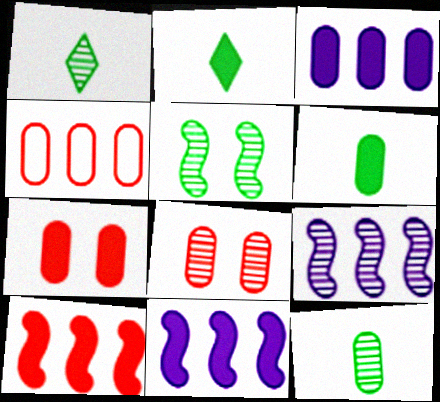[[1, 8, 9], 
[2, 7, 11], 
[3, 6, 7]]